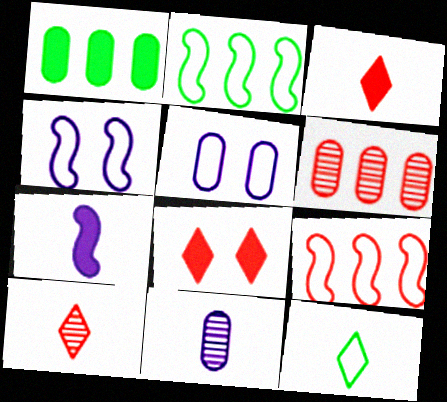[[1, 4, 10], 
[1, 7, 8], 
[2, 8, 11], 
[5, 9, 12]]